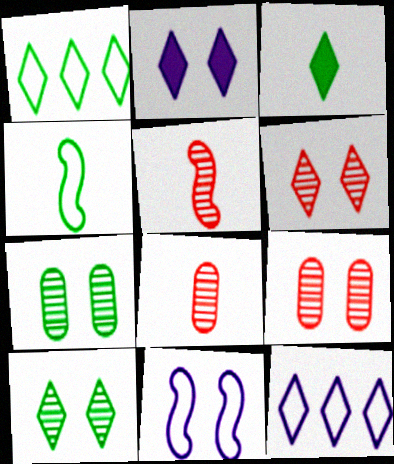[[1, 3, 10], 
[3, 6, 12]]